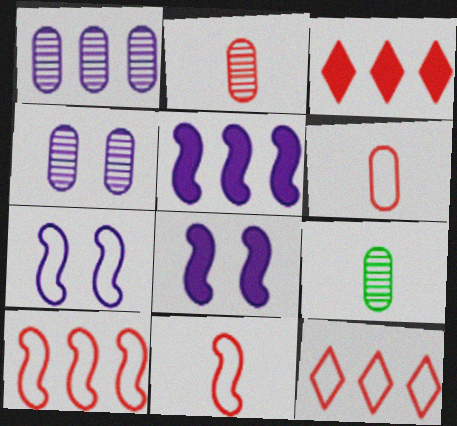[[3, 7, 9], 
[8, 9, 12]]